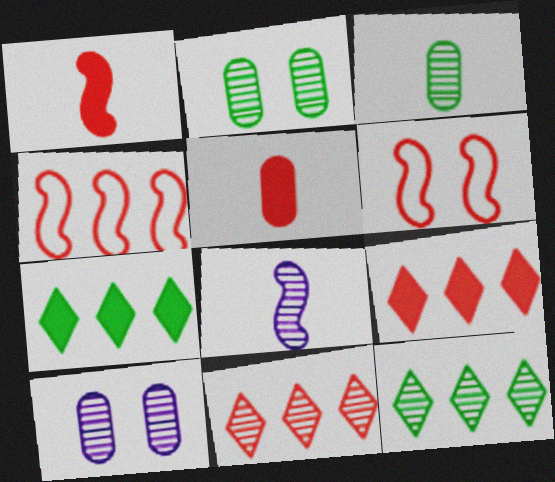[[2, 8, 11], 
[5, 6, 11]]